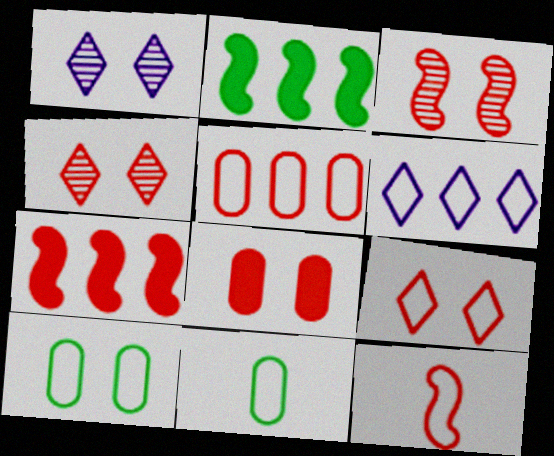[[1, 7, 11], 
[3, 7, 12], 
[3, 8, 9], 
[5, 9, 12], 
[6, 10, 12]]